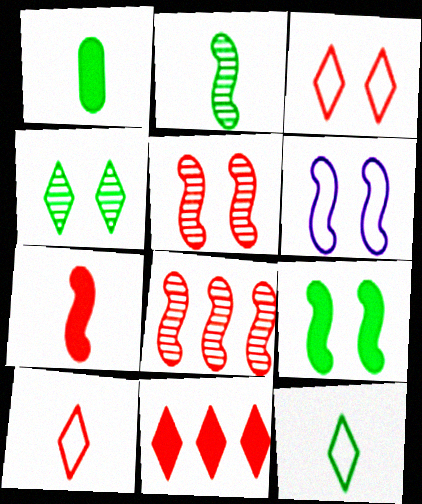[[1, 2, 12], 
[5, 6, 9]]